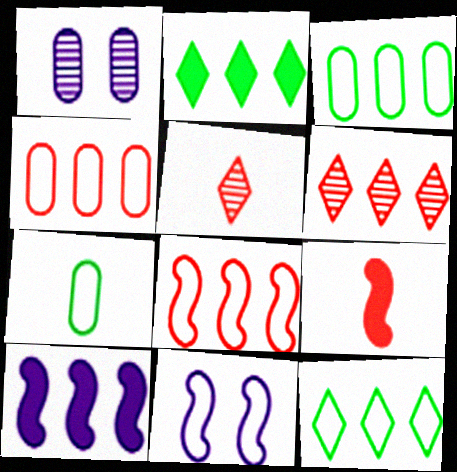[[1, 9, 12], 
[3, 6, 10]]